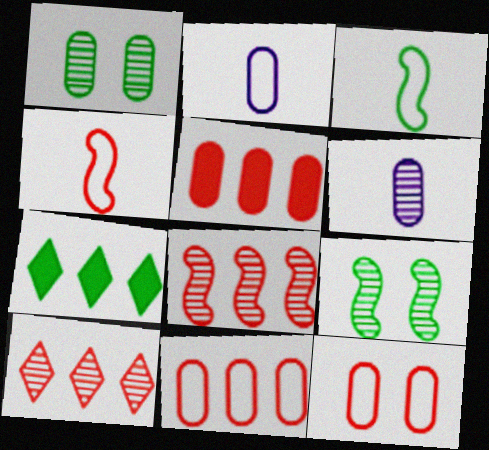[[1, 2, 5], 
[1, 3, 7], 
[6, 9, 10]]